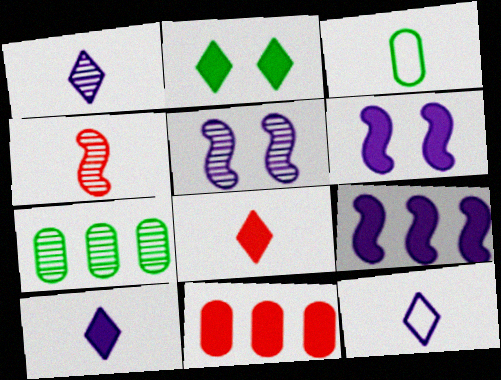[[1, 10, 12], 
[3, 4, 10]]